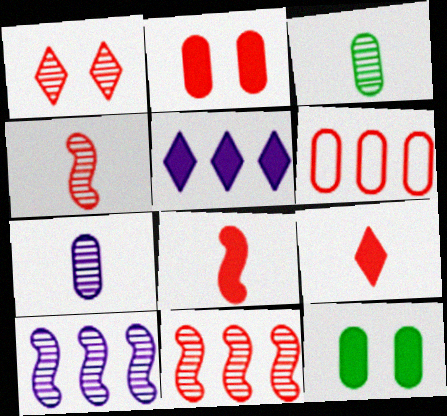[[1, 3, 10], 
[1, 6, 8], 
[5, 8, 12], 
[6, 7, 12]]